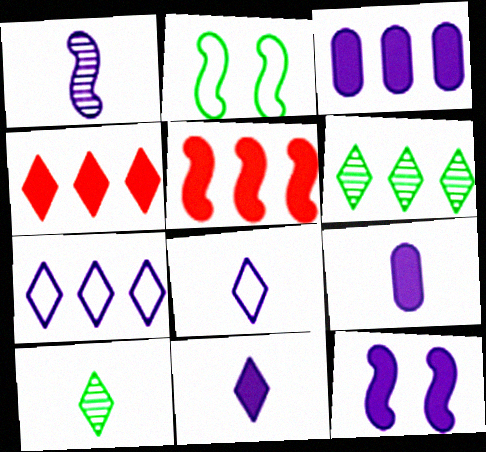[[1, 2, 5], 
[1, 8, 9], 
[3, 11, 12], 
[4, 6, 7]]